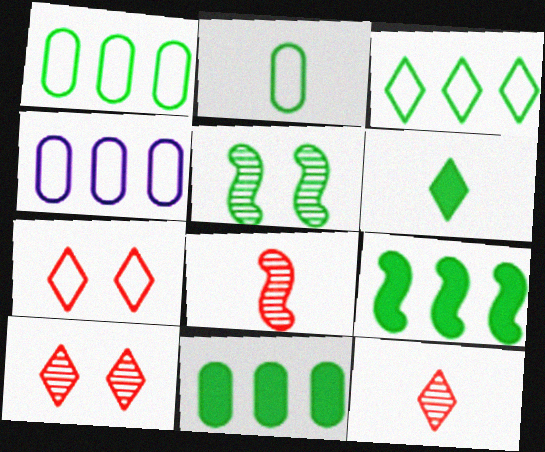[[1, 5, 6]]